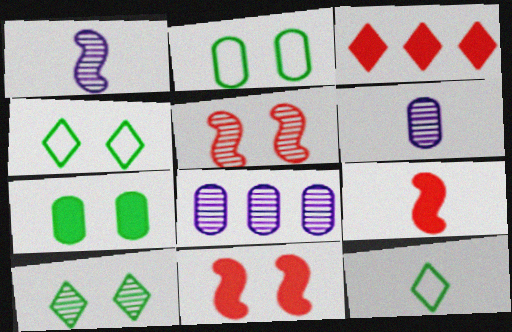[[1, 2, 3], 
[4, 8, 9], 
[6, 9, 12], 
[8, 11, 12]]